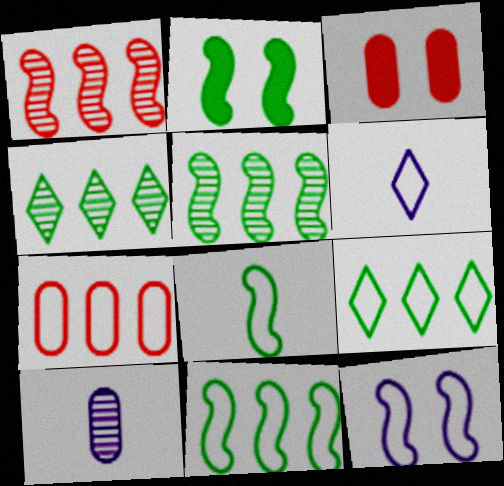[[2, 5, 8], 
[3, 5, 6]]